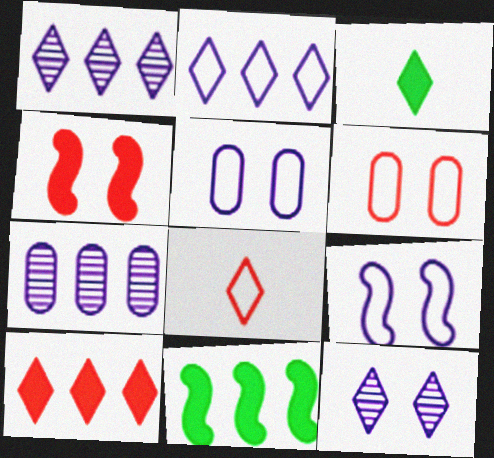[]